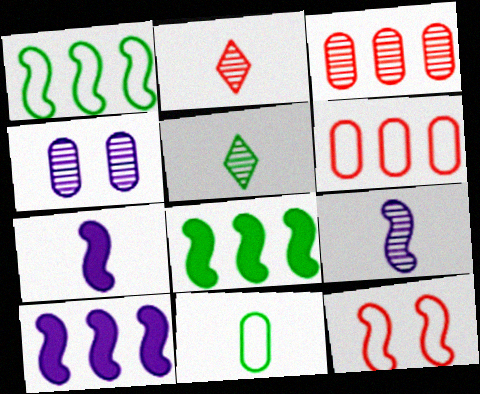[[2, 7, 11], 
[8, 9, 12]]